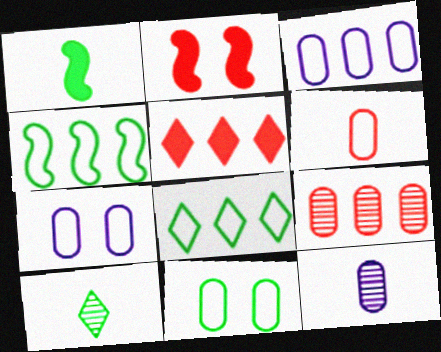[[2, 3, 10], 
[2, 8, 12], 
[3, 6, 11]]